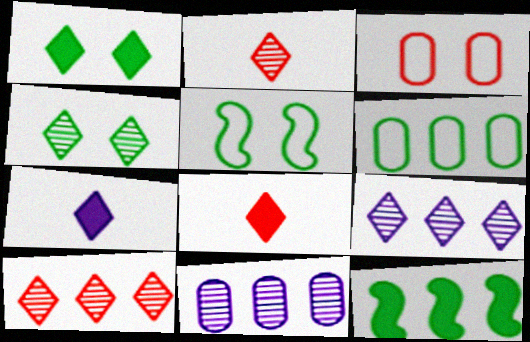[[2, 4, 9], 
[5, 8, 11]]